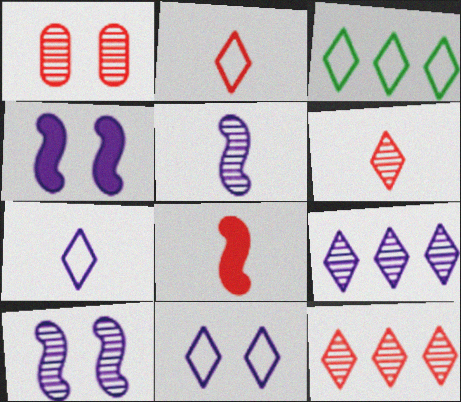[[2, 3, 11]]